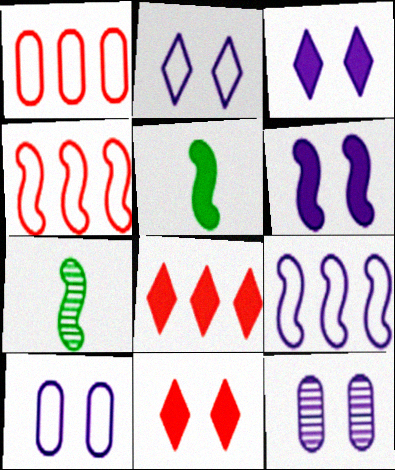[[1, 3, 7], 
[2, 6, 12], 
[4, 6, 7], 
[7, 8, 10]]